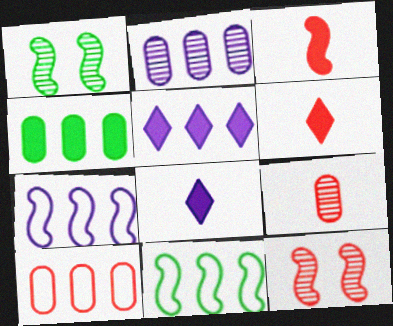[[1, 3, 7], 
[1, 8, 10], 
[2, 4, 10], 
[2, 5, 7], 
[6, 10, 12]]